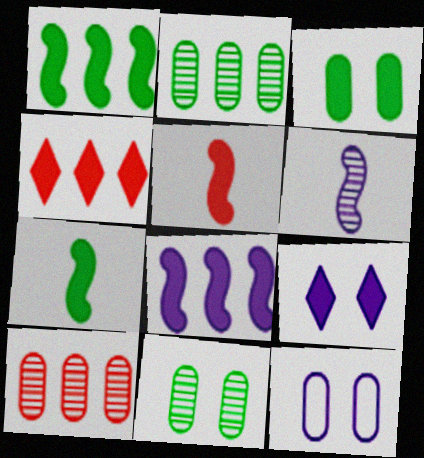[]